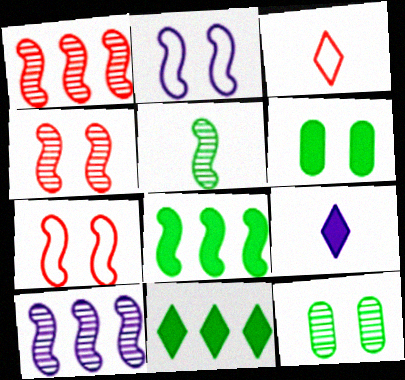[[3, 6, 10], 
[4, 5, 10]]